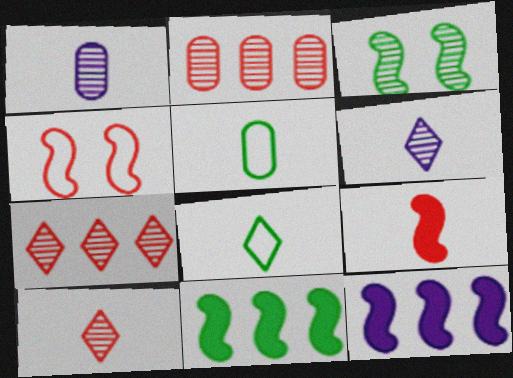[[1, 3, 7], 
[1, 8, 9], 
[2, 3, 6], 
[5, 6, 9]]